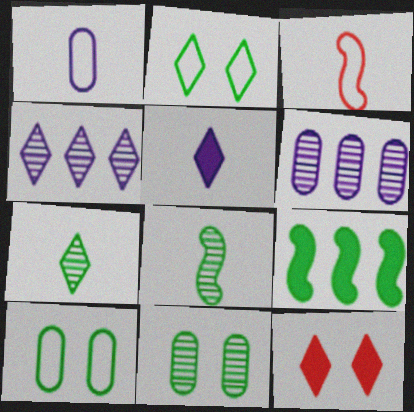[[7, 9, 10]]